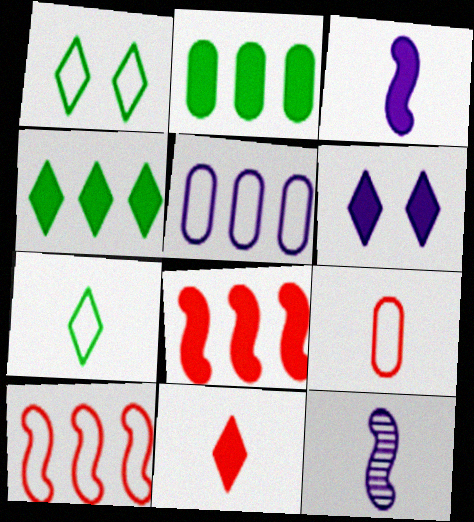[[4, 6, 11], 
[5, 6, 12]]